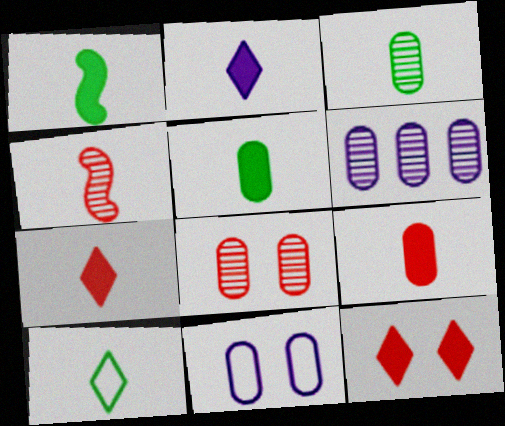[[1, 2, 9], 
[1, 3, 10], 
[3, 6, 8]]